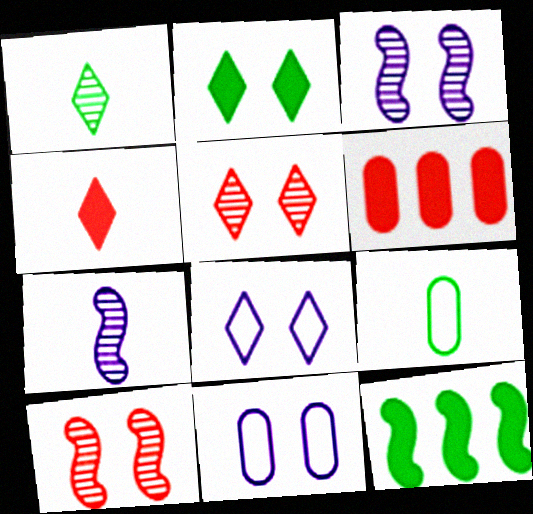[[2, 5, 8], 
[2, 10, 11], 
[4, 7, 9]]